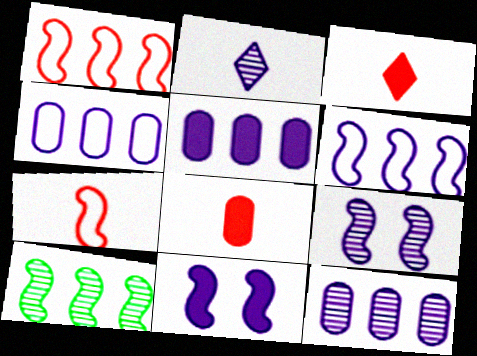[[2, 4, 11], 
[2, 9, 12], 
[4, 5, 12], 
[7, 10, 11]]